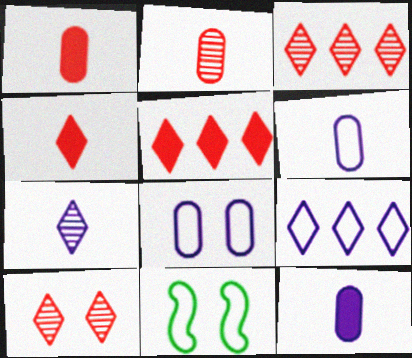[[3, 11, 12]]